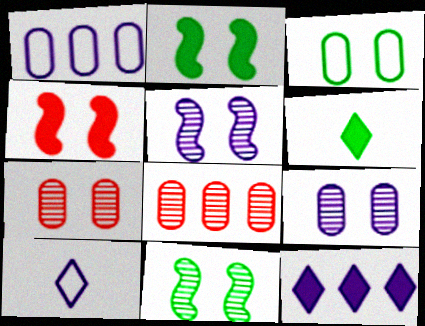[[2, 8, 10]]